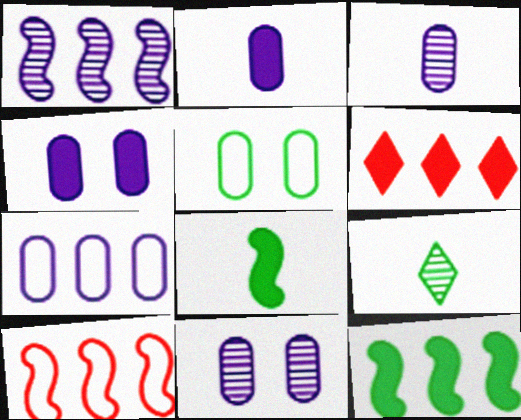[[1, 10, 12], 
[2, 7, 11], 
[3, 4, 7], 
[4, 6, 8], 
[4, 9, 10], 
[5, 9, 12]]